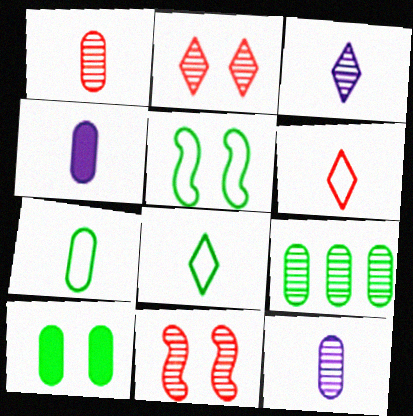[[1, 4, 7], 
[3, 9, 11], 
[7, 9, 10]]